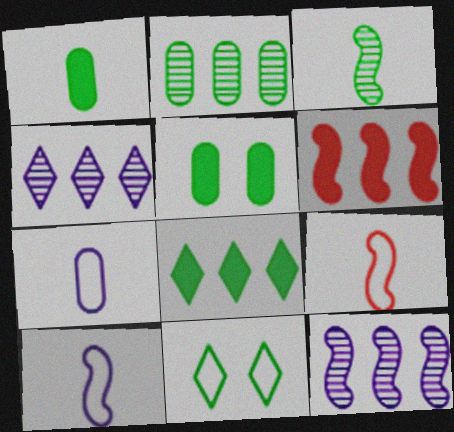[[4, 5, 9]]